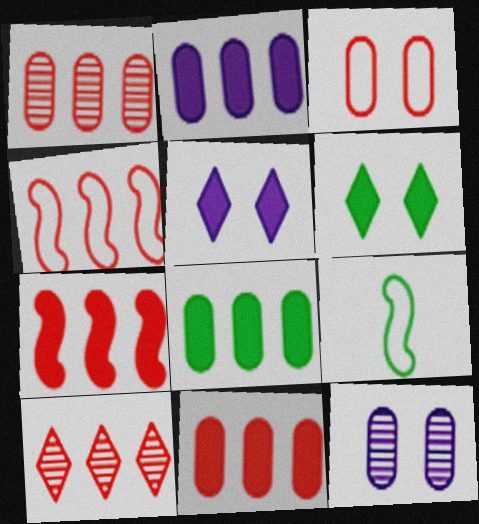[[1, 5, 9], 
[2, 8, 11], 
[4, 10, 11]]